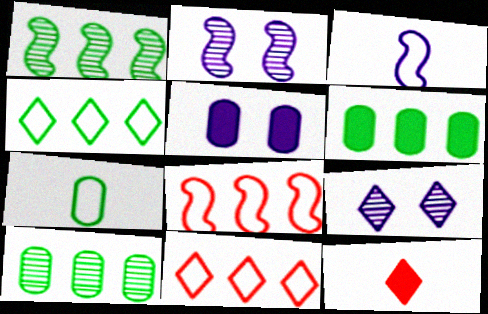[[1, 4, 6], 
[4, 9, 12]]